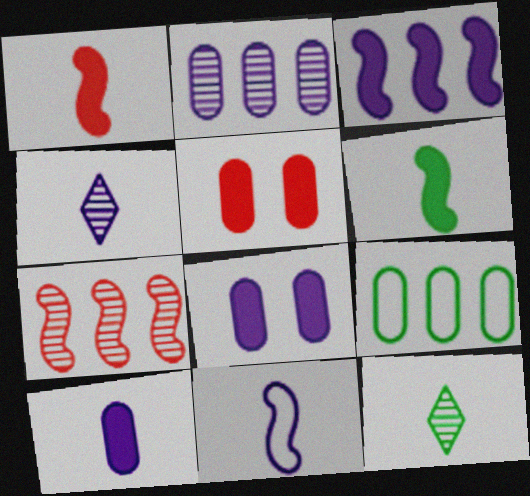[[4, 10, 11]]